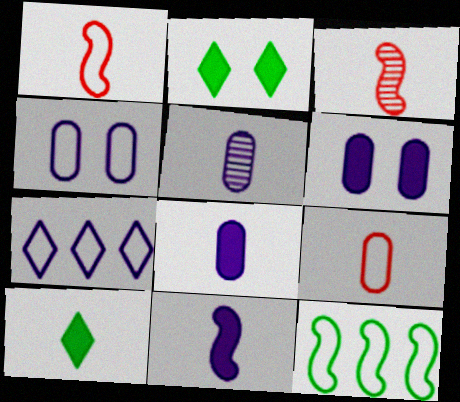[[1, 5, 10]]